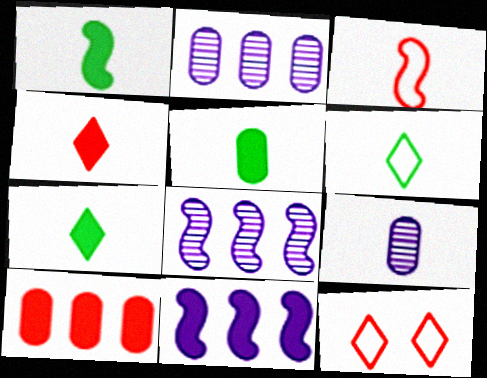[[1, 2, 12], 
[1, 5, 7], 
[3, 7, 9], 
[5, 8, 12]]